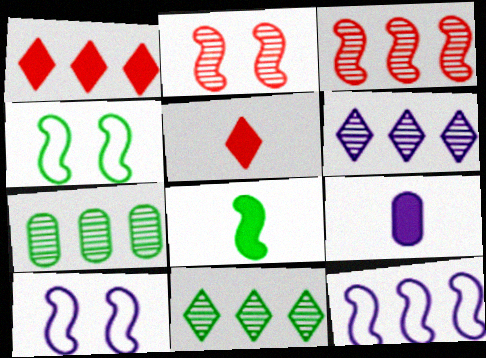[[1, 7, 12], 
[2, 8, 12], 
[3, 6, 7], 
[3, 8, 10], 
[5, 7, 10], 
[5, 8, 9], 
[6, 9, 10]]